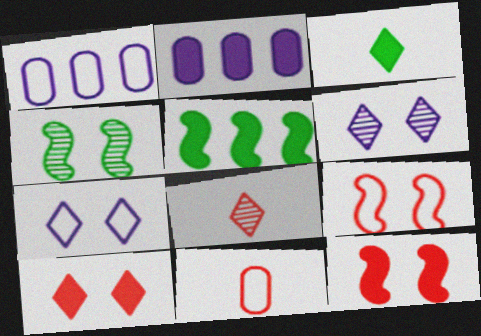[[2, 3, 12], 
[5, 6, 11]]